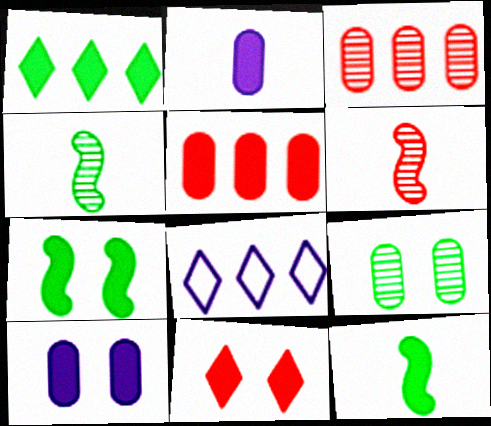[[7, 10, 11]]